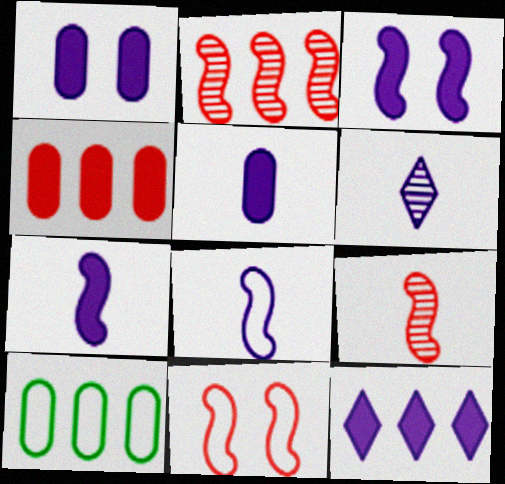[[1, 7, 12], 
[2, 10, 12], 
[3, 5, 12], 
[5, 6, 8]]